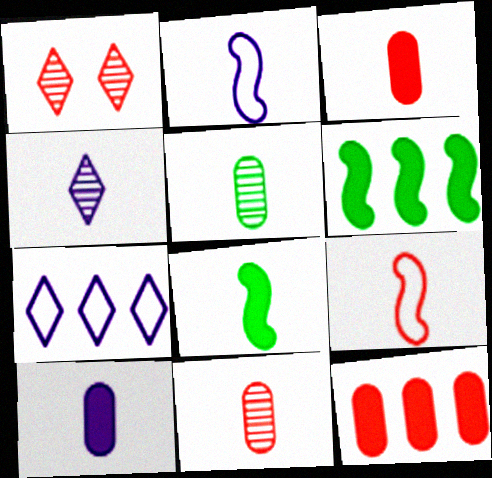[[1, 9, 12], 
[2, 4, 10]]